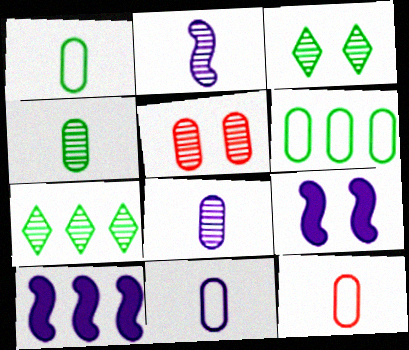[[1, 11, 12], 
[2, 5, 7], 
[3, 10, 12], 
[7, 9, 12]]